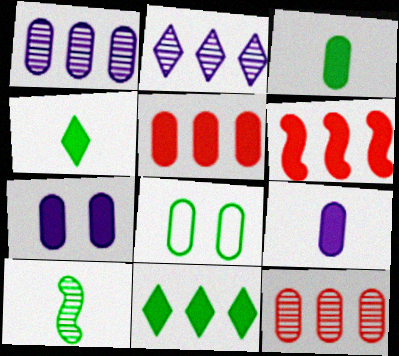[[3, 5, 7], 
[4, 6, 7], 
[8, 9, 12], 
[8, 10, 11]]